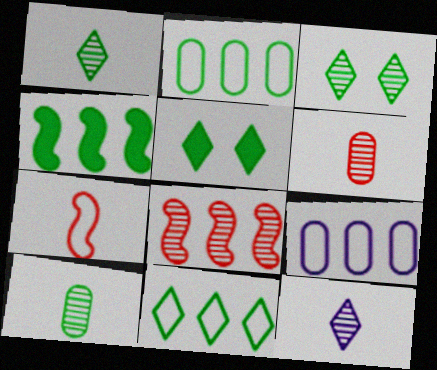[[1, 5, 11]]